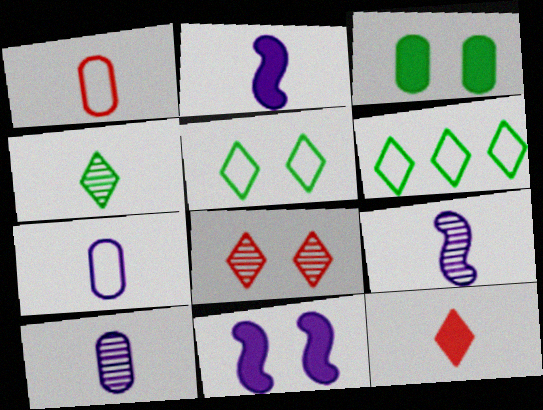[[1, 2, 4]]